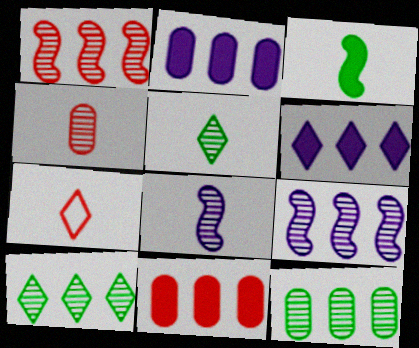[[4, 5, 8]]